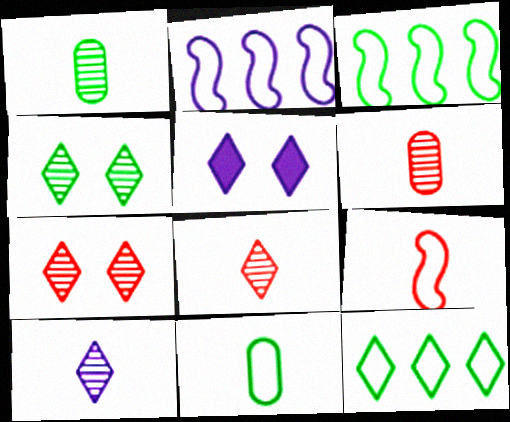[[3, 5, 6], 
[5, 8, 12]]